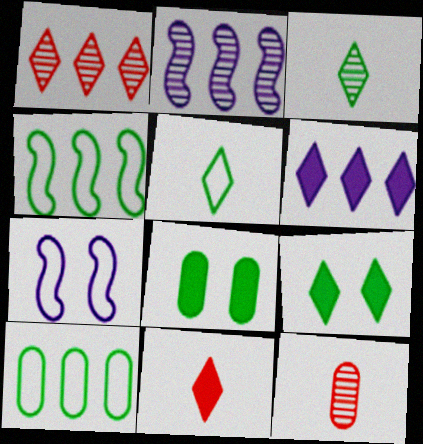[[3, 4, 8], 
[6, 9, 11]]